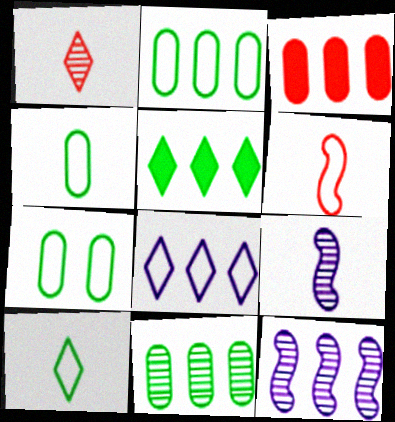[[2, 4, 7], 
[6, 7, 8]]